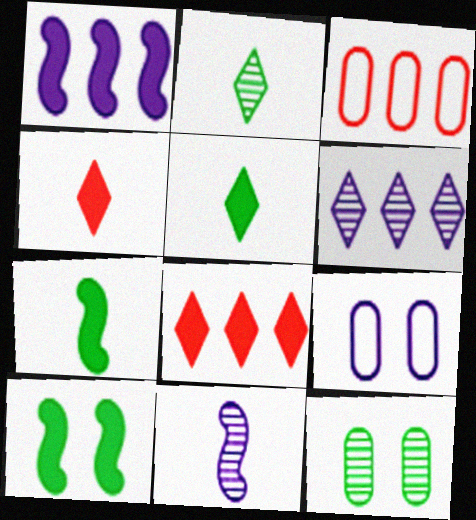[]